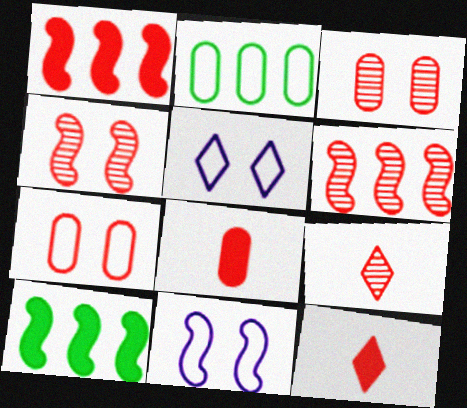[[1, 7, 9], 
[3, 6, 9], 
[6, 7, 12]]